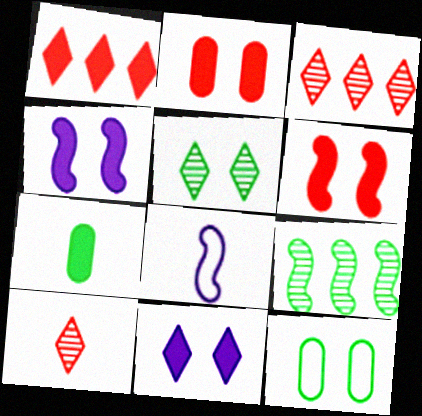[[1, 4, 7], 
[6, 8, 9], 
[7, 8, 10]]